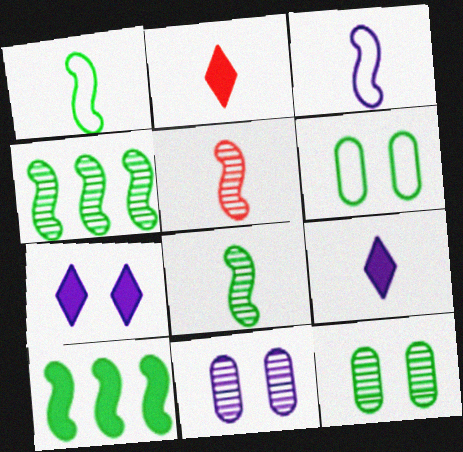[]